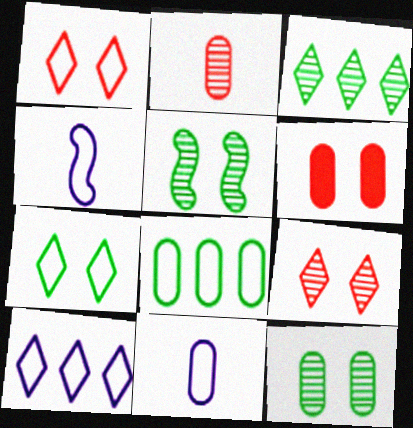[[1, 4, 8], 
[3, 4, 6]]